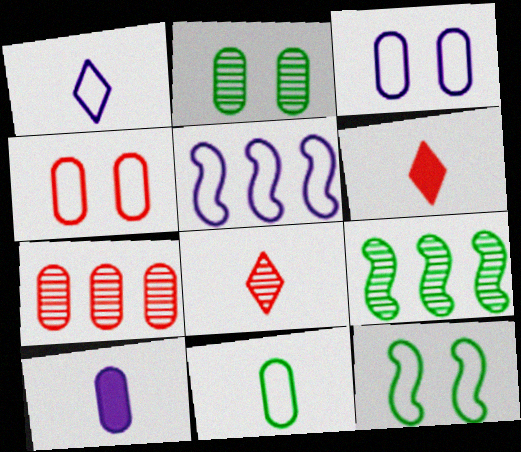[[1, 3, 5], 
[2, 5, 6], 
[3, 6, 9]]